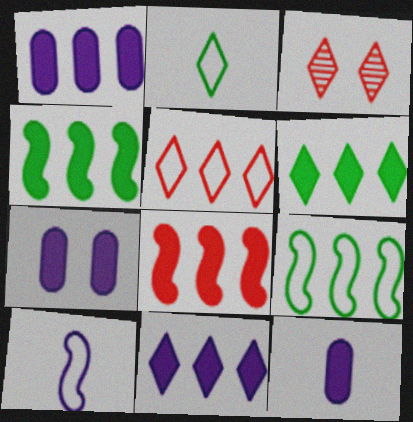[[1, 6, 8], 
[1, 7, 12], 
[2, 3, 11], 
[3, 9, 12]]